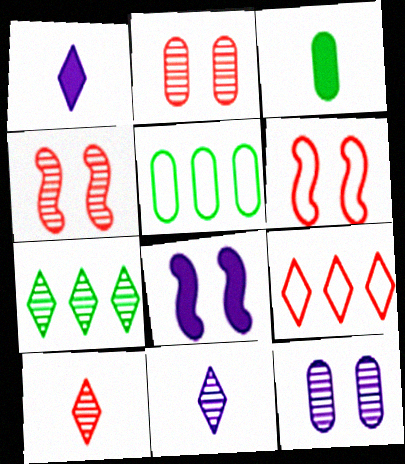[[1, 4, 5], 
[5, 8, 10]]